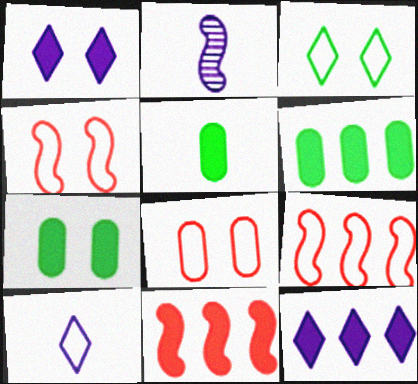[[1, 5, 11], 
[5, 6, 7], 
[6, 11, 12]]